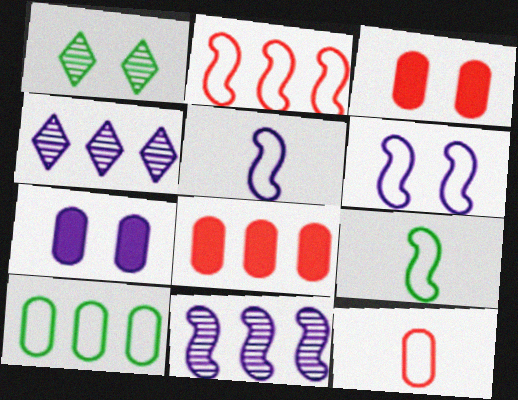[[1, 3, 6], 
[1, 5, 8], 
[2, 6, 9], 
[3, 4, 9], 
[4, 5, 7]]